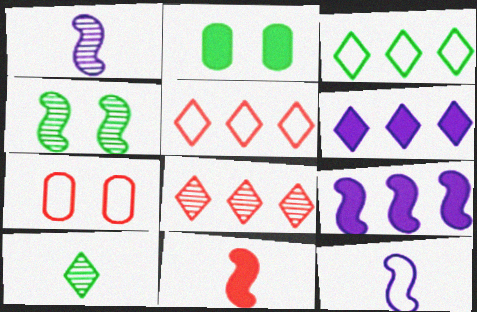[[1, 2, 5], 
[2, 6, 11], 
[2, 8, 12], 
[3, 6, 8], 
[3, 7, 12], 
[7, 8, 11], 
[7, 9, 10]]